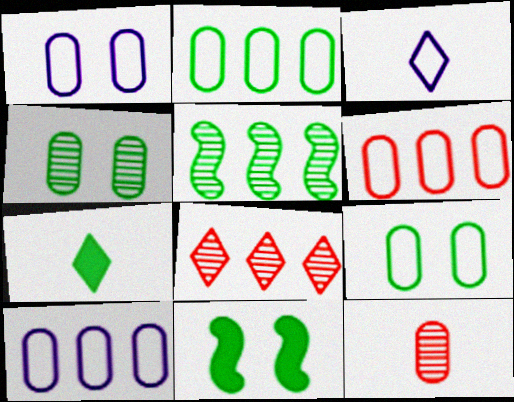[[2, 6, 10], 
[5, 7, 9]]